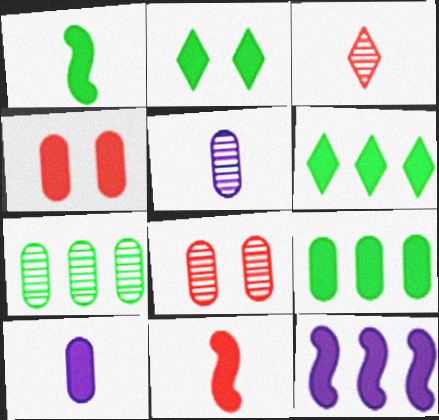[[1, 2, 9], 
[4, 9, 10], 
[5, 7, 8]]